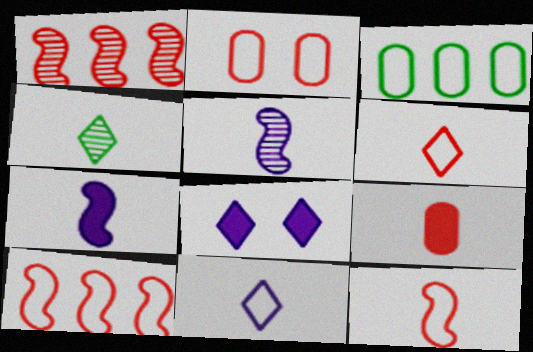[[2, 6, 10]]